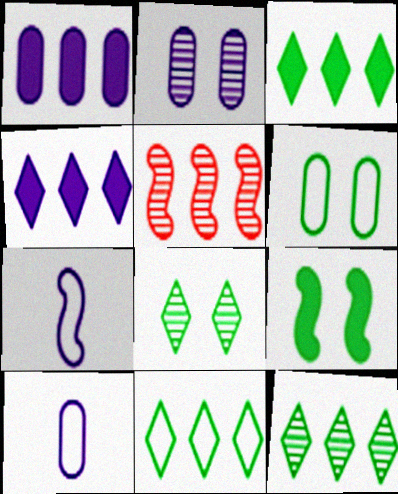[[1, 2, 10], 
[1, 5, 11], 
[2, 4, 7], 
[3, 11, 12], 
[5, 7, 9], 
[6, 8, 9]]